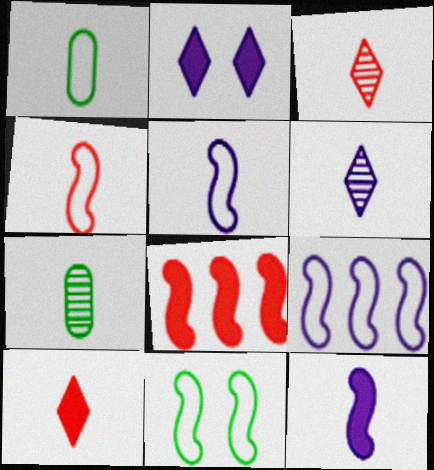[[1, 3, 12], 
[4, 9, 11], 
[5, 7, 10]]